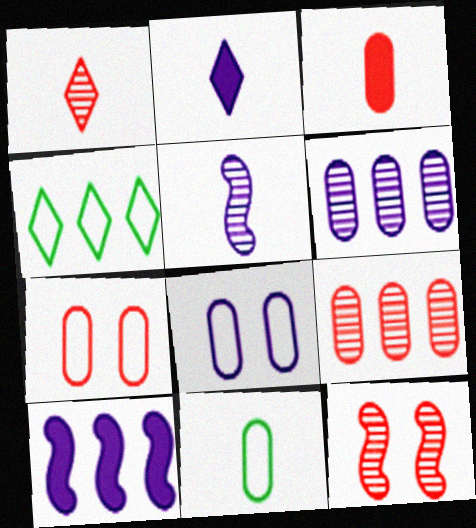[[1, 9, 12], 
[3, 7, 9], 
[4, 9, 10]]